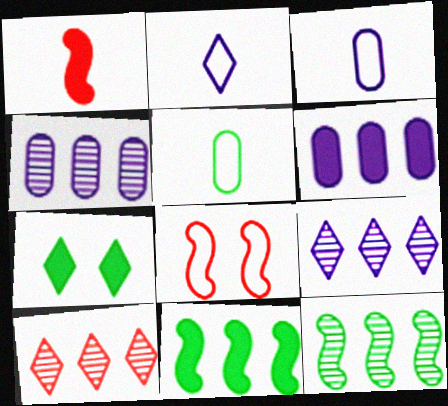[[1, 6, 7], 
[2, 7, 10], 
[4, 10, 12], 
[5, 7, 12]]